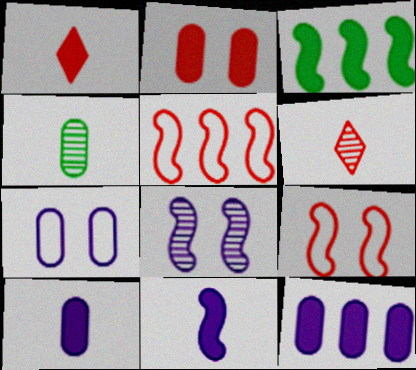[[2, 5, 6], 
[3, 6, 7]]